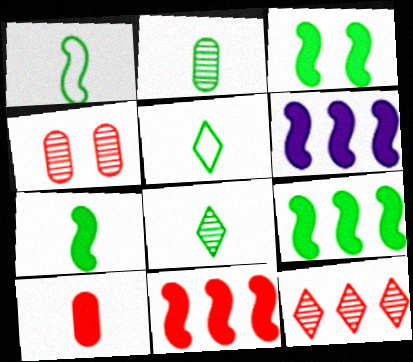[[2, 5, 7], 
[3, 7, 9], 
[4, 5, 6], 
[6, 9, 11]]